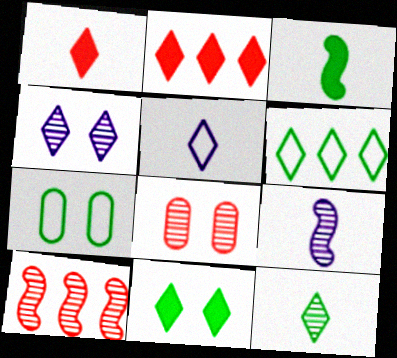[[1, 4, 6], 
[1, 5, 12], 
[2, 7, 9], 
[6, 11, 12]]